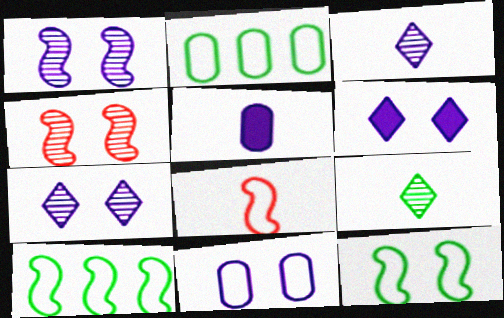[[1, 6, 11], 
[5, 8, 9]]